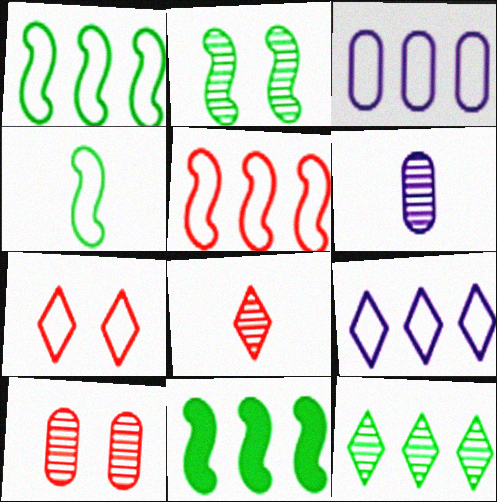[[2, 4, 11], 
[3, 4, 7], 
[6, 7, 11]]